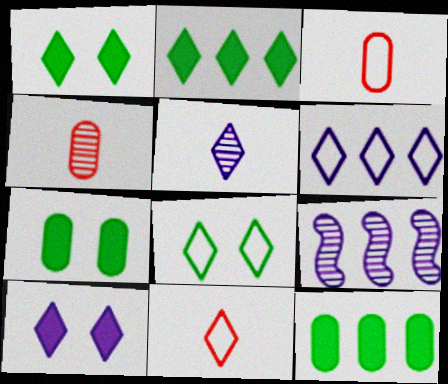[[1, 3, 9], 
[5, 6, 10], 
[6, 8, 11], 
[7, 9, 11]]